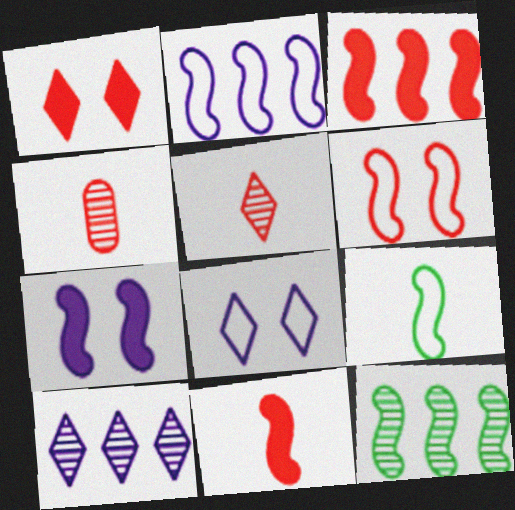[[2, 3, 12], 
[2, 6, 9]]